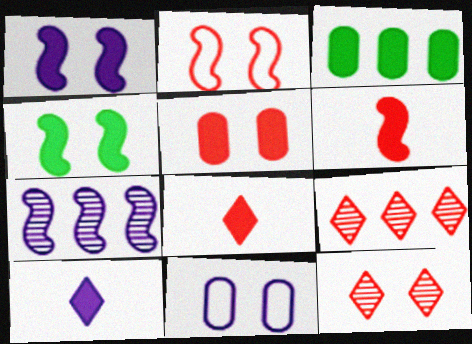[[1, 3, 8], 
[2, 5, 12], 
[4, 11, 12], 
[7, 10, 11]]